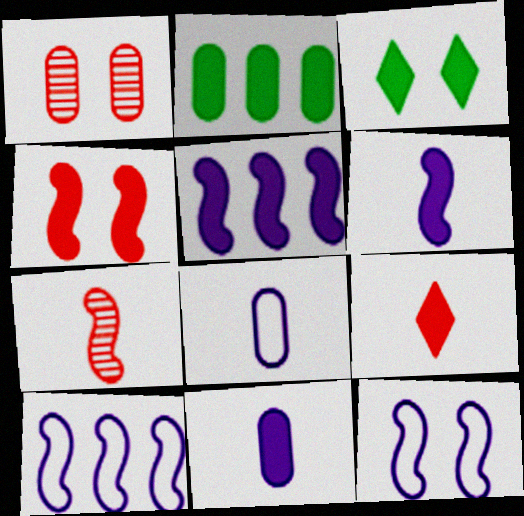[[1, 2, 8], 
[1, 3, 12]]